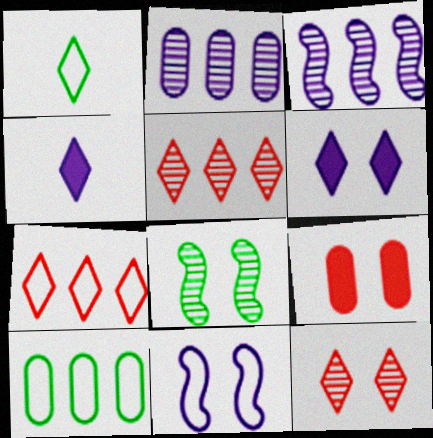[[1, 3, 9], 
[1, 5, 6], 
[2, 4, 11]]